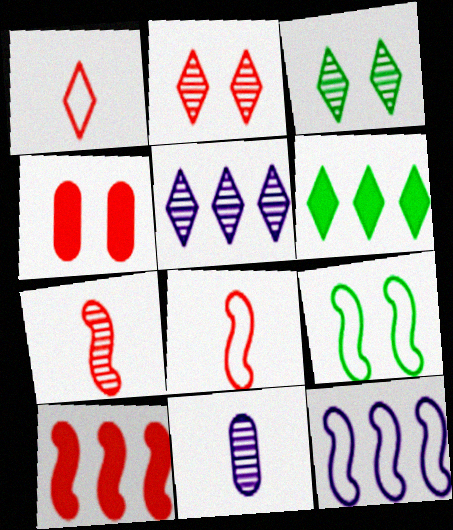[[8, 9, 12]]